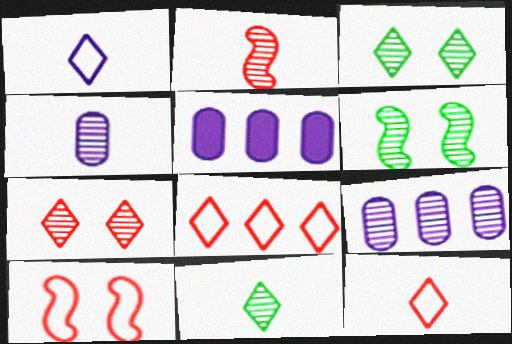[[2, 3, 9], 
[2, 4, 11], 
[5, 6, 12], 
[5, 10, 11]]